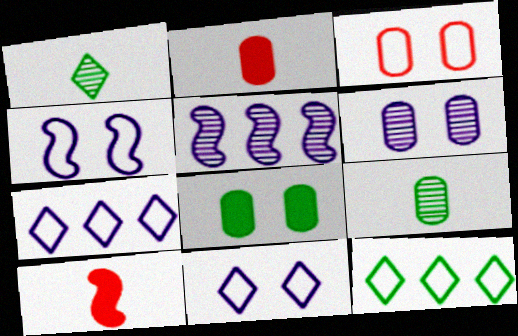[[3, 6, 8], 
[6, 10, 12]]